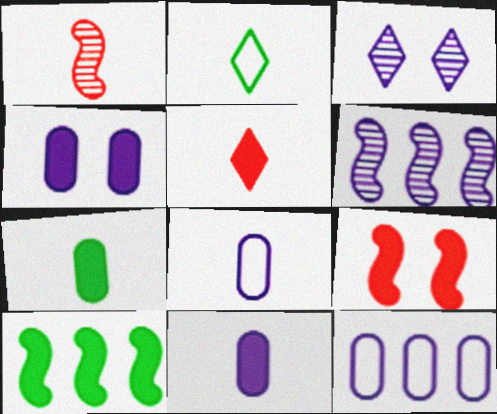[[1, 2, 11], 
[4, 5, 10]]